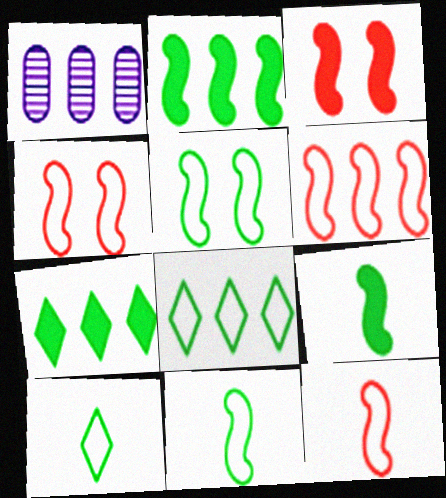[[1, 3, 10], 
[1, 6, 7], 
[4, 6, 12]]